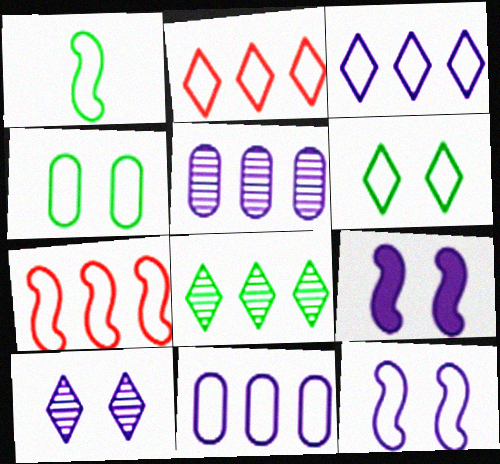[[1, 7, 12]]